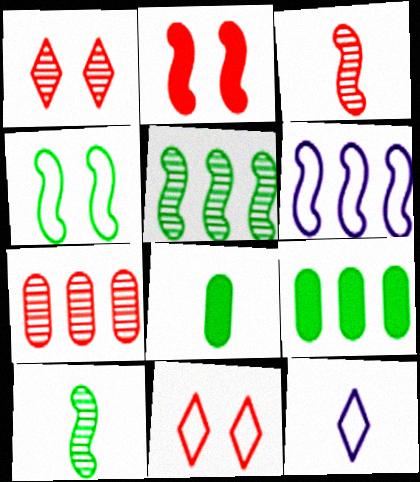[[1, 3, 7], 
[1, 6, 8], 
[2, 6, 10], 
[3, 8, 12]]